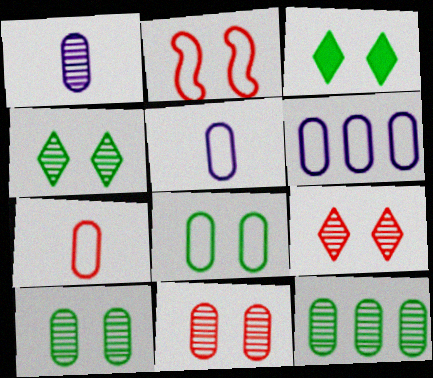[[1, 11, 12], 
[6, 7, 8]]